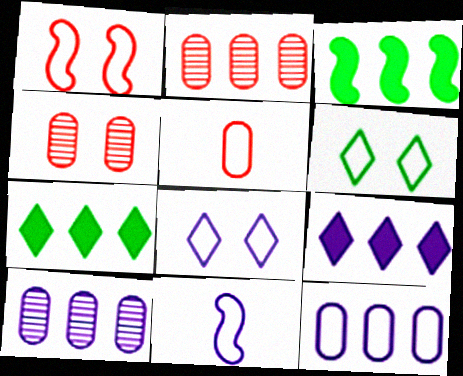[[4, 7, 11], 
[8, 11, 12]]